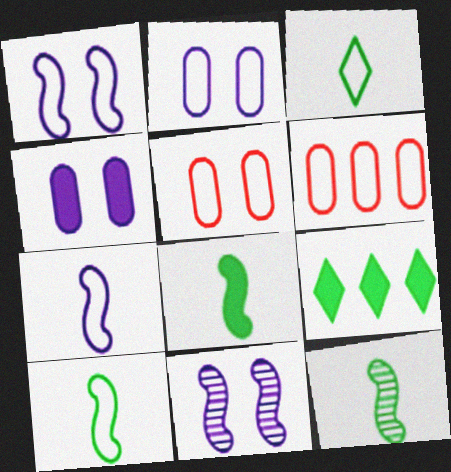[[1, 3, 6], 
[8, 10, 12]]